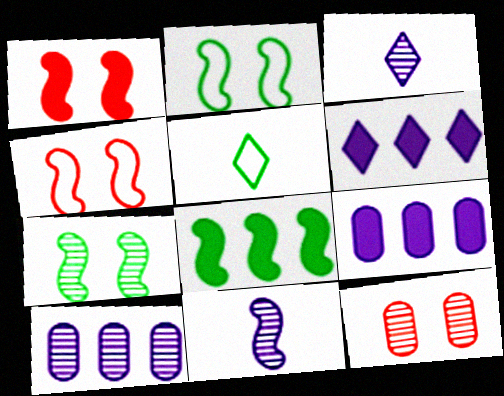[[1, 5, 10], 
[4, 8, 11]]